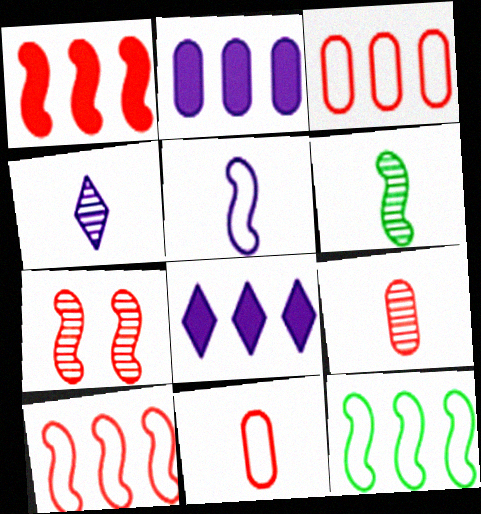[[4, 6, 9]]